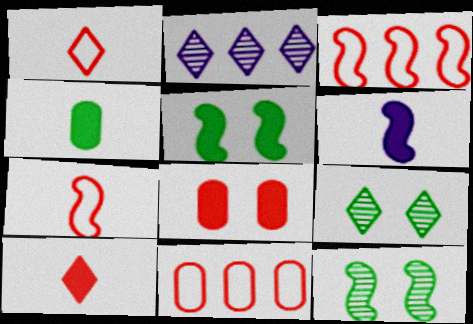[[3, 6, 12], 
[4, 6, 10], 
[6, 9, 11]]